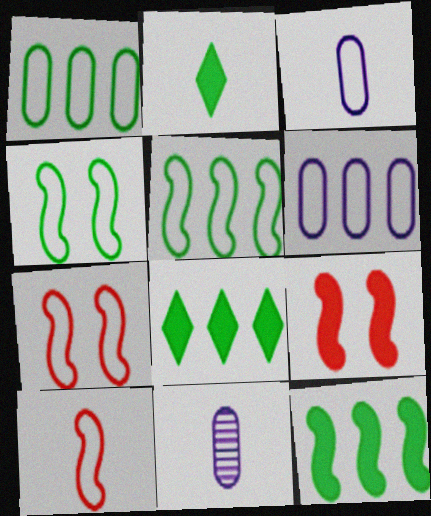[[2, 10, 11], 
[7, 8, 11]]